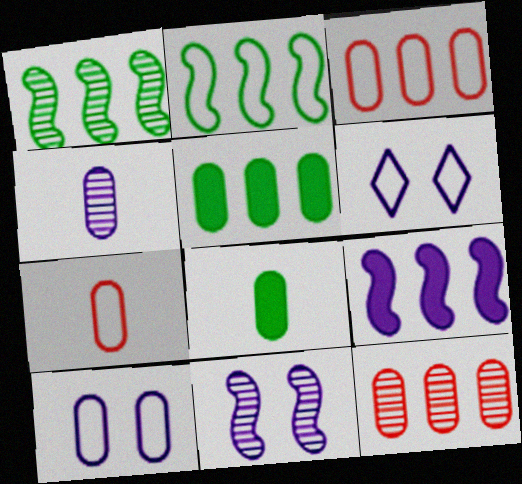[[2, 6, 7], 
[4, 6, 9], 
[4, 7, 8], 
[8, 10, 12]]